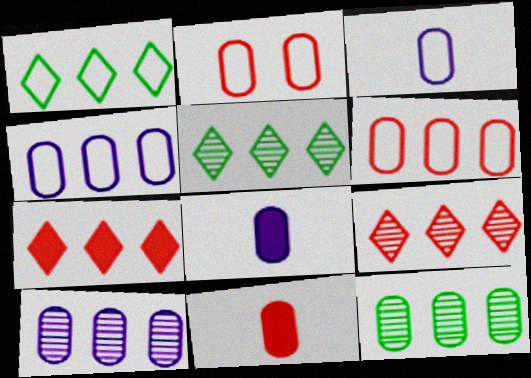[[2, 8, 12]]